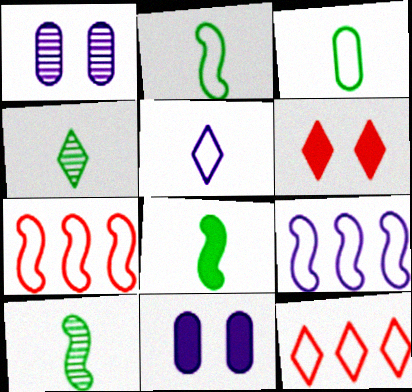[[1, 8, 12], 
[2, 8, 10], 
[3, 4, 8], 
[4, 7, 11], 
[10, 11, 12]]